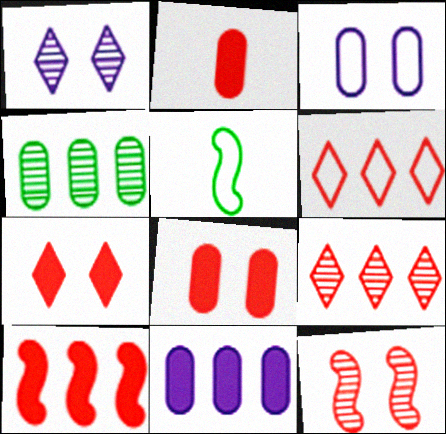[[2, 3, 4], 
[2, 6, 12], 
[2, 7, 10], 
[3, 5, 6]]